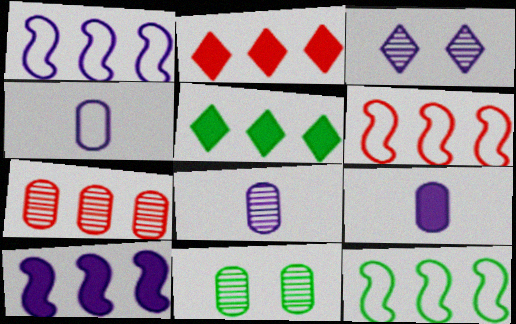[[1, 3, 9], 
[1, 5, 7], 
[1, 6, 12], 
[2, 6, 7], 
[3, 4, 10], 
[4, 8, 9], 
[7, 8, 11]]